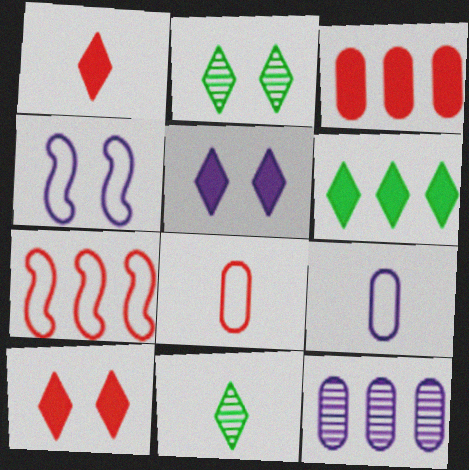[[1, 5, 6], 
[3, 4, 11], 
[6, 7, 12]]